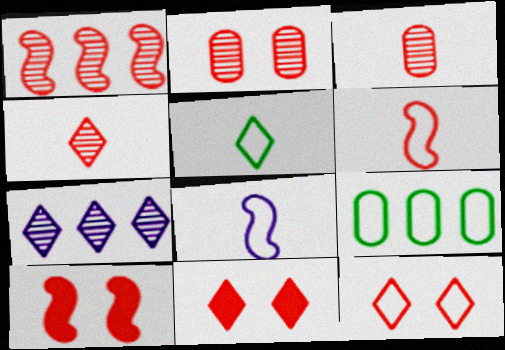[[1, 2, 4], 
[1, 6, 10], 
[2, 10, 12], 
[5, 7, 11], 
[8, 9, 12]]